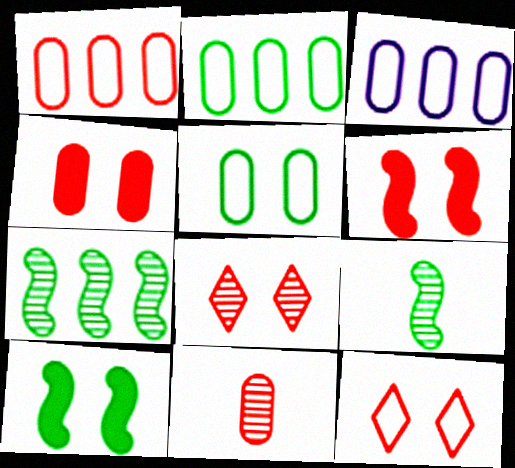[[1, 2, 3], 
[1, 4, 11]]